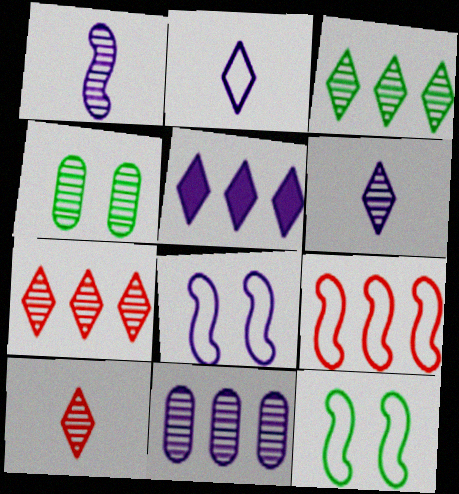[[1, 4, 7]]